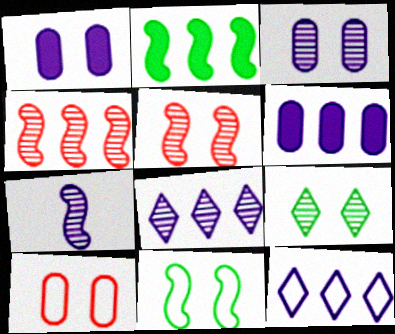[[1, 7, 12], 
[3, 5, 9], 
[3, 7, 8]]